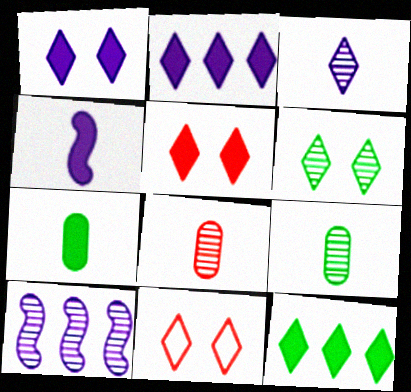[[1, 6, 11], 
[3, 11, 12], 
[6, 8, 10], 
[7, 10, 11]]